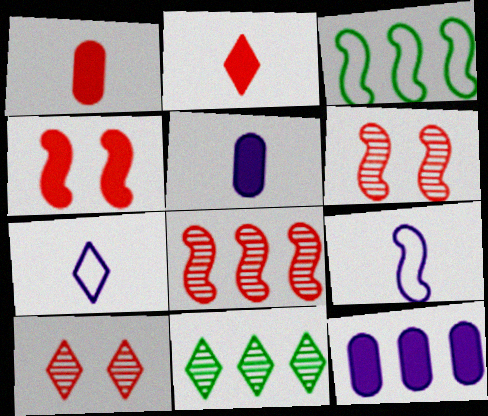[[3, 5, 10]]